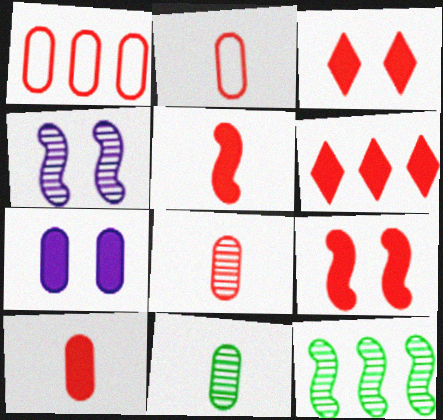[[1, 7, 11], 
[2, 8, 10], 
[6, 9, 10]]